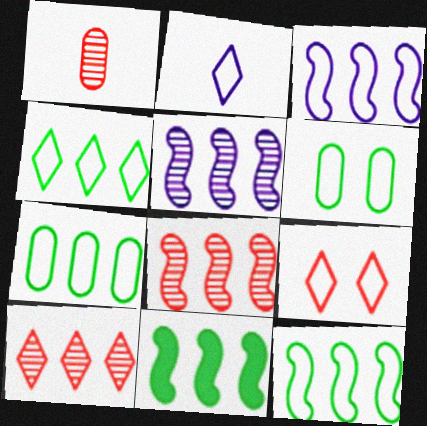[[2, 4, 9], 
[3, 8, 11], 
[4, 7, 12]]